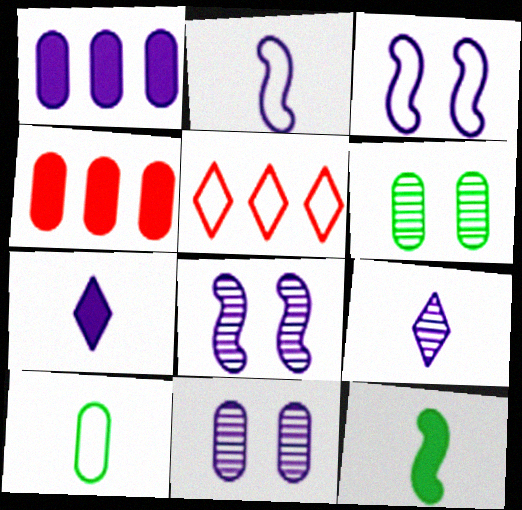[[1, 3, 9], 
[3, 5, 10], 
[4, 10, 11], 
[5, 11, 12]]